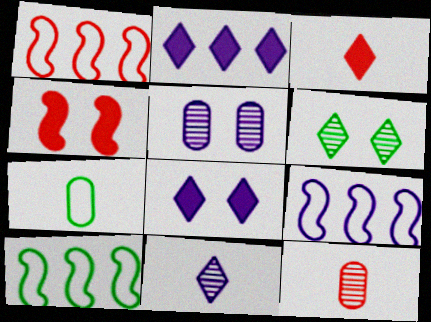[[1, 9, 10], 
[3, 5, 10], 
[8, 10, 12]]